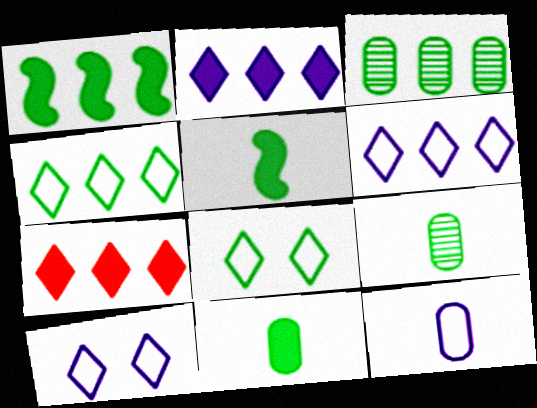[[1, 3, 4], 
[1, 8, 9], 
[3, 5, 8]]